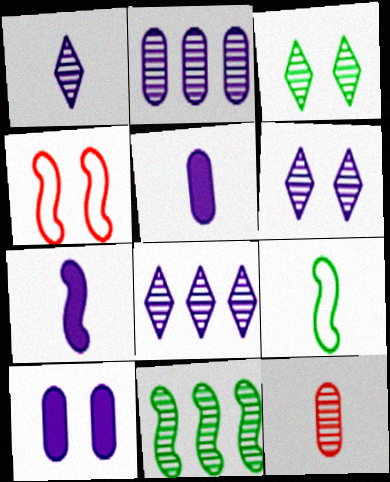[[1, 6, 8], 
[3, 4, 10], 
[4, 7, 11], 
[6, 11, 12]]